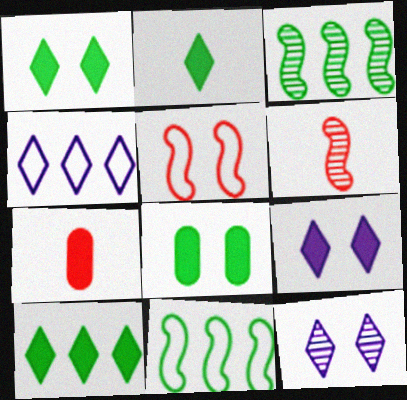[[1, 2, 10], 
[4, 6, 8], 
[5, 8, 12], 
[7, 11, 12]]